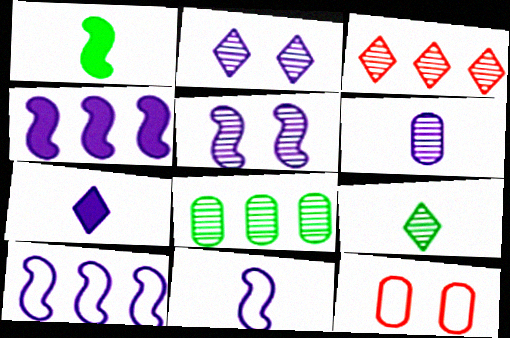[[2, 3, 9], 
[4, 5, 11], 
[4, 9, 12], 
[6, 7, 11]]